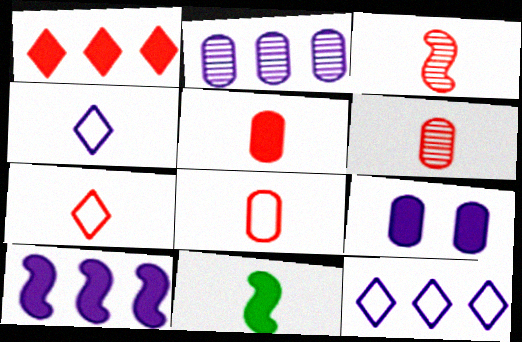[[1, 9, 11], 
[2, 10, 12], 
[3, 5, 7], 
[4, 6, 11], 
[5, 6, 8]]